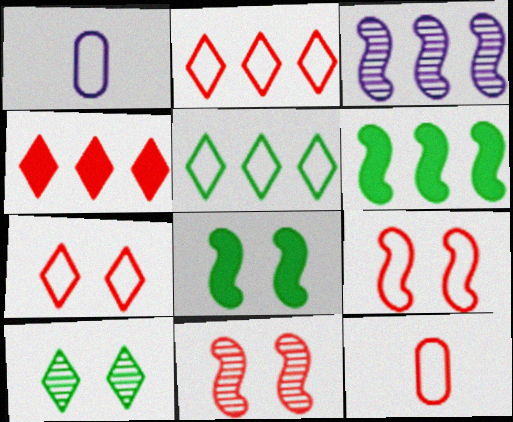[[1, 5, 9], 
[2, 9, 12], 
[4, 11, 12]]